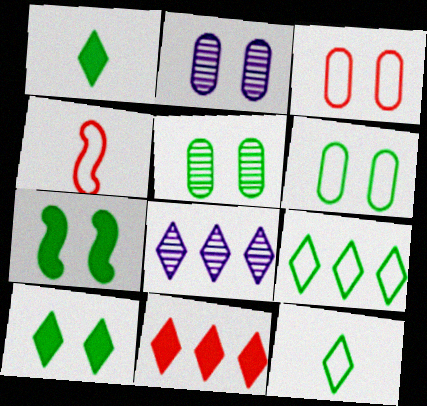[[8, 9, 11]]